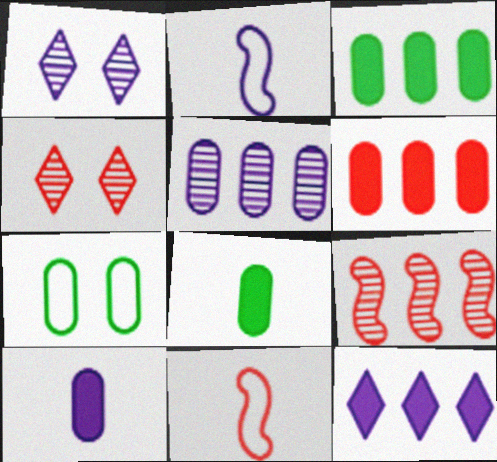[[1, 3, 11], 
[2, 3, 4], 
[4, 6, 11]]